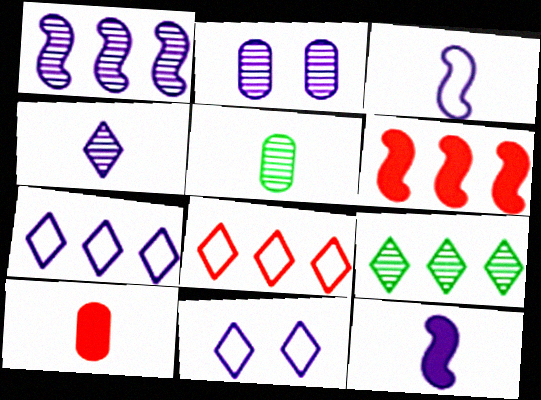[[1, 2, 4], 
[2, 7, 12], 
[5, 6, 11]]